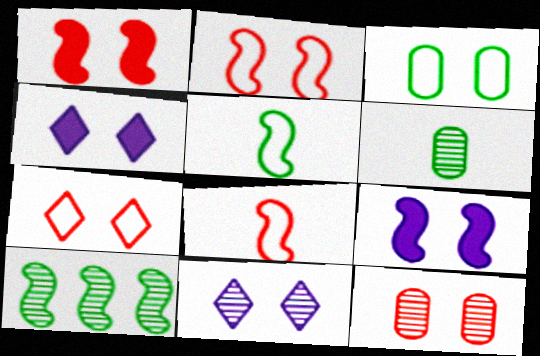[[1, 3, 11], 
[1, 7, 12], 
[8, 9, 10]]